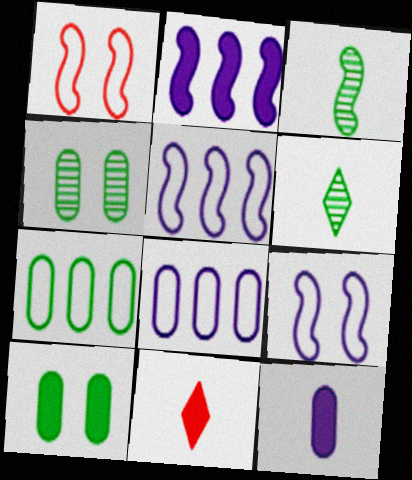[[1, 2, 3], 
[2, 10, 11], 
[4, 5, 11]]